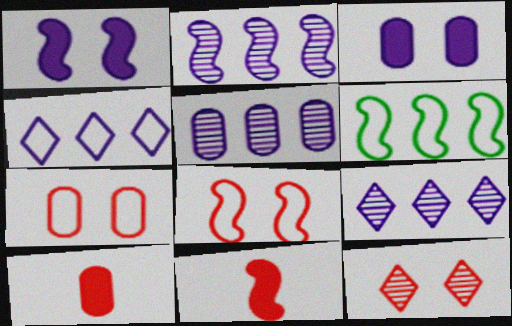[[2, 5, 9]]